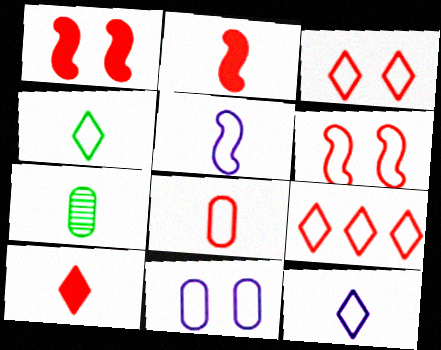[[2, 7, 12], 
[4, 5, 8], 
[5, 7, 10], 
[6, 8, 9]]